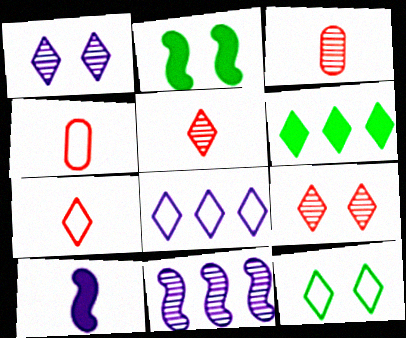[[1, 6, 7], 
[2, 3, 8], 
[7, 8, 12]]